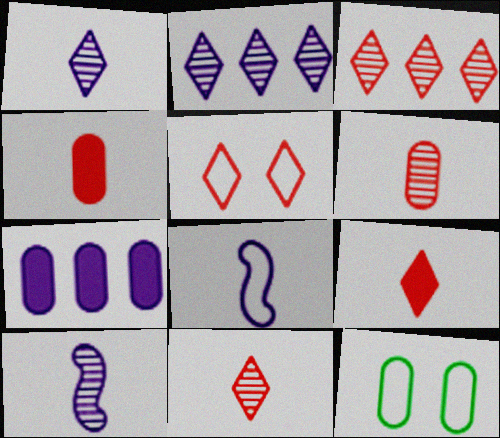[[3, 5, 9], 
[6, 7, 12]]